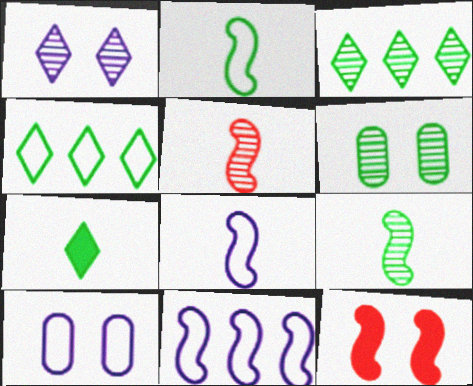[[3, 6, 9], 
[9, 11, 12]]